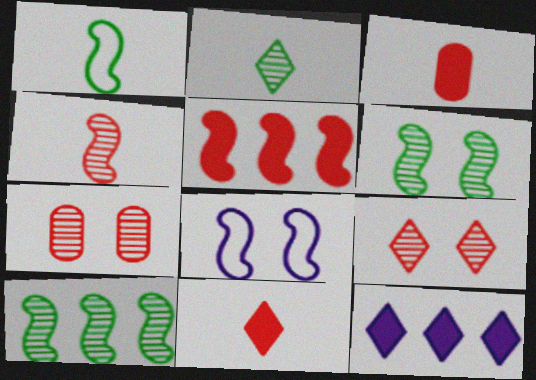[[1, 7, 12]]